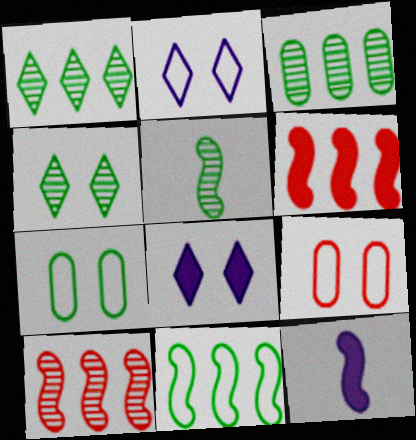[[1, 9, 12], 
[3, 4, 5]]